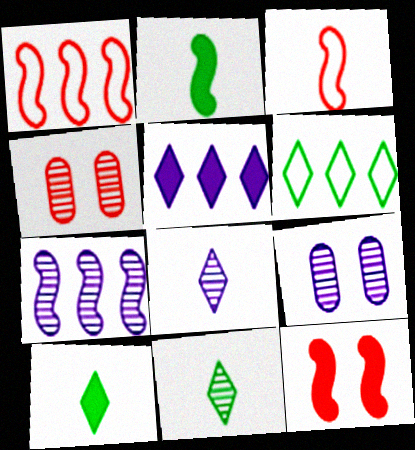[[1, 9, 10], 
[4, 7, 11], 
[7, 8, 9]]